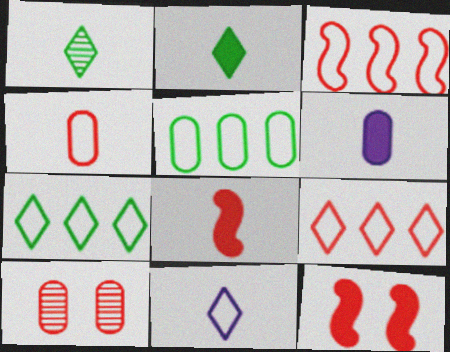[[2, 6, 8], 
[5, 6, 10], 
[8, 9, 10]]